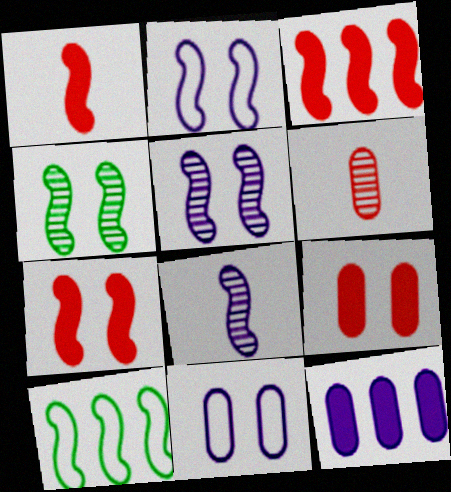[[1, 3, 7], 
[1, 5, 10], 
[2, 4, 7], 
[7, 8, 10]]